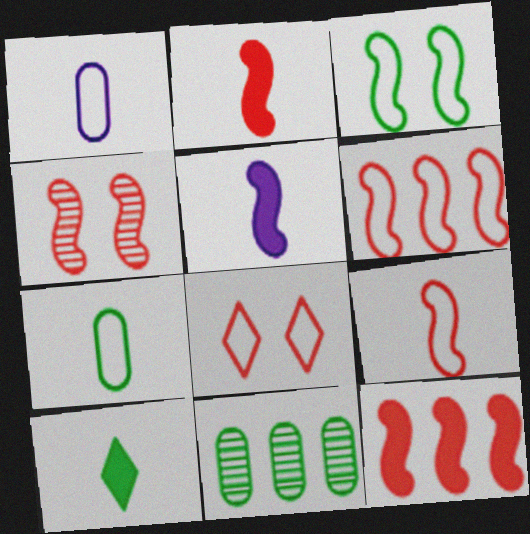[[2, 4, 6], 
[3, 10, 11], 
[4, 9, 12], 
[5, 8, 11]]